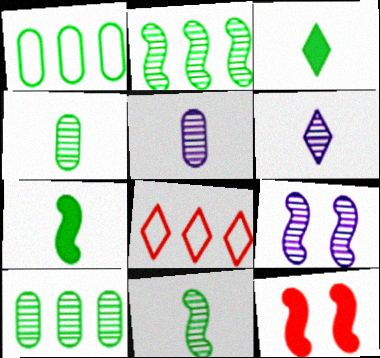[[1, 6, 12]]